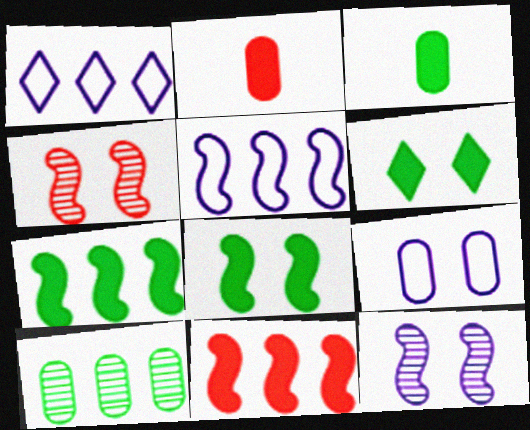[[1, 3, 4], 
[1, 10, 11], 
[2, 9, 10], 
[3, 6, 7], 
[4, 6, 9]]